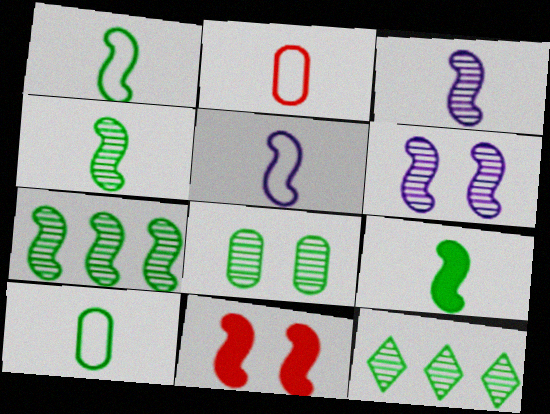[[1, 4, 9], 
[4, 8, 12], 
[5, 7, 11]]